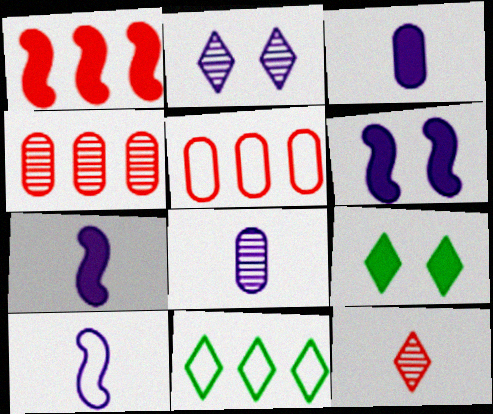[[1, 3, 9], 
[4, 9, 10]]